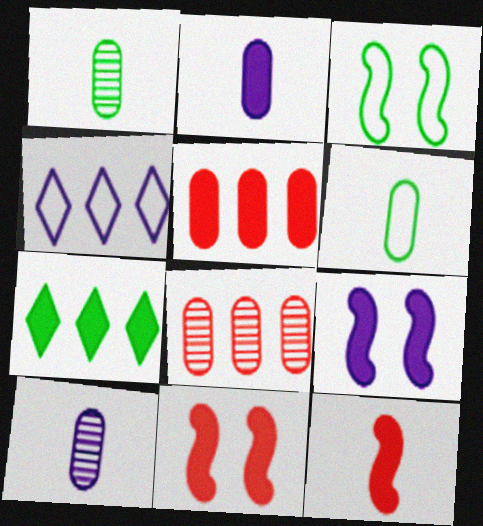[[1, 3, 7], 
[1, 4, 11], 
[2, 7, 11], 
[4, 9, 10]]